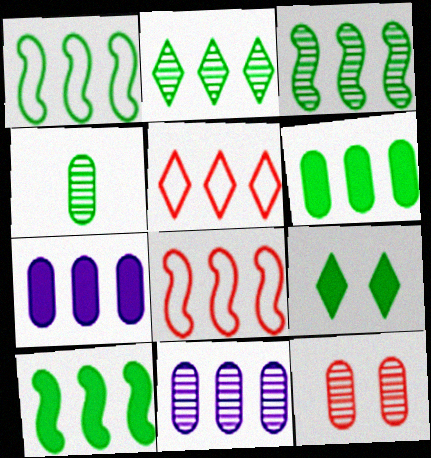[[1, 2, 6], 
[1, 3, 10], 
[1, 4, 9], 
[2, 7, 8], 
[3, 5, 7], 
[4, 11, 12], 
[5, 10, 11]]